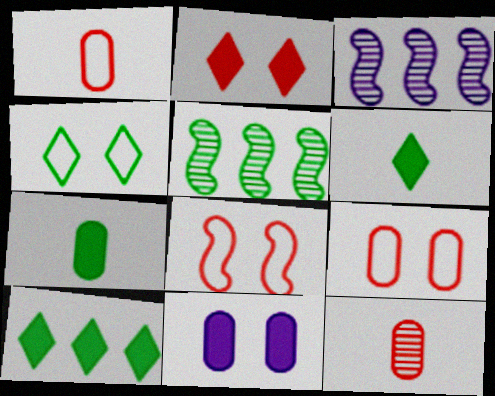[[3, 6, 9], 
[4, 5, 7]]